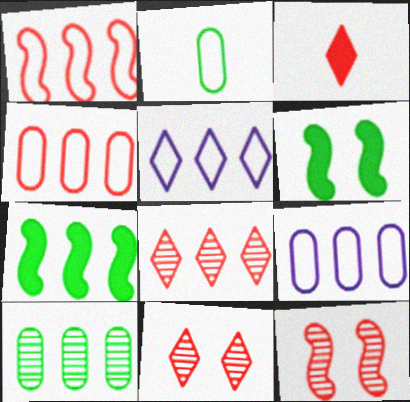[[3, 4, 12], 
[7, 8, 9]]